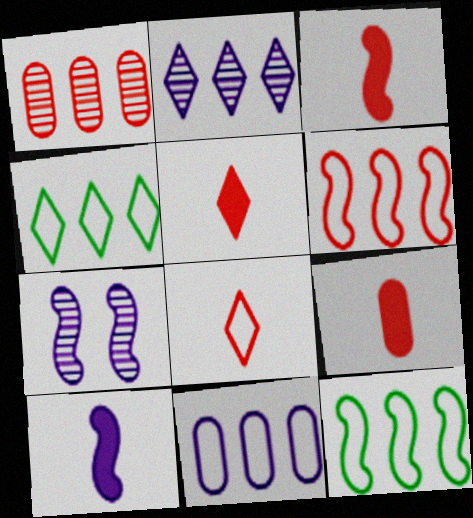[[3, 5, 9], 
[3, 7, 12], 
[4, 6, 11], 
[4, 7, 9]]